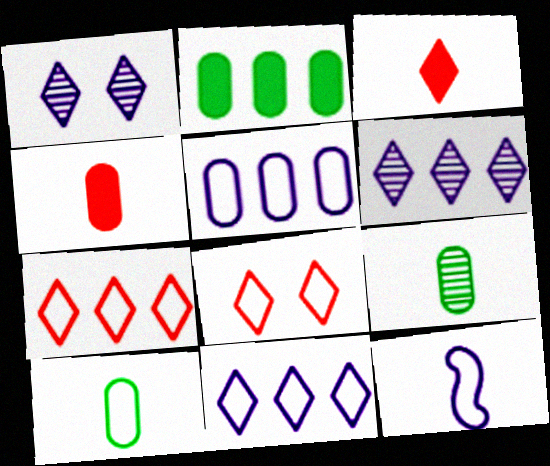[[3, 9, 12]]